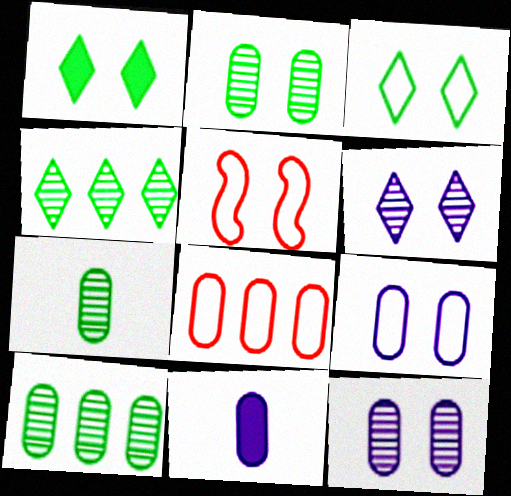[[1, 5, 12], 
[2, 7, 10], 
[2, 8, 11], 
[3, 5, 9], 
[4, 5, 11]]